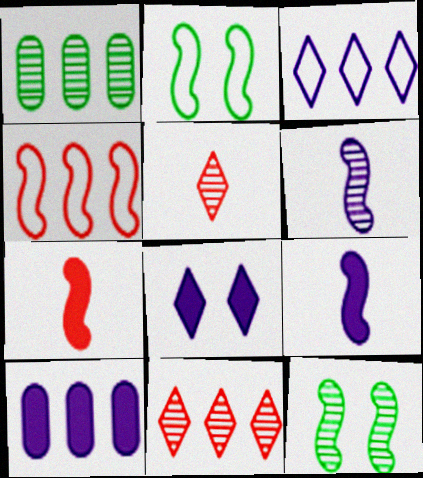[[2, 5, 10], 
[4, 9, 12], 
[8, 9, 10]]